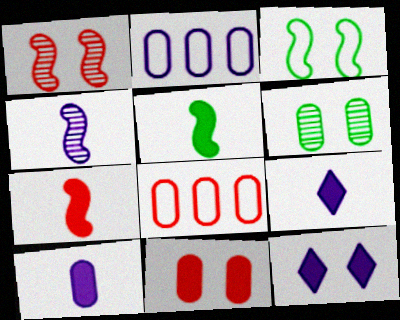[[2, 4, 12], 
[6, 8, 10]]